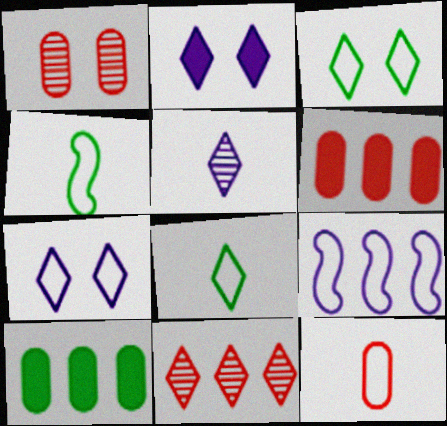[[1, 6, 12], 
[2, 8, 11], 
[3, 9, 12], 
[9, 10, 11]]